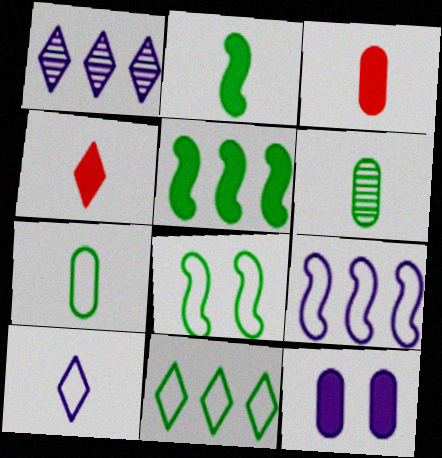[[1, 3, 8], 
[4, 5, 12], 
[7, 8, 11]]